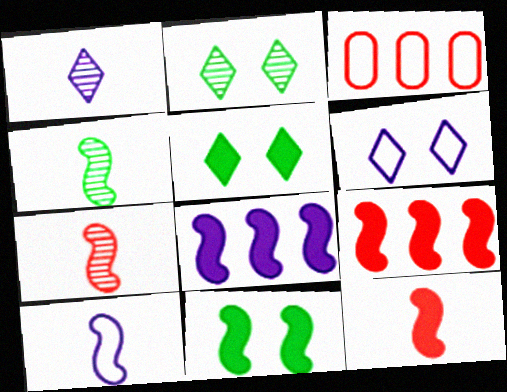[[1, 3, 11], 
[4, 10, 12], 
[8, 11, 12]]